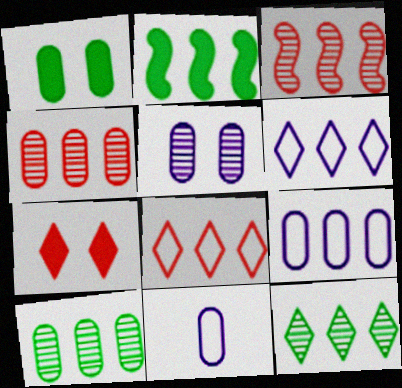[[1, 4, 11], 
[2, 4, 6]]